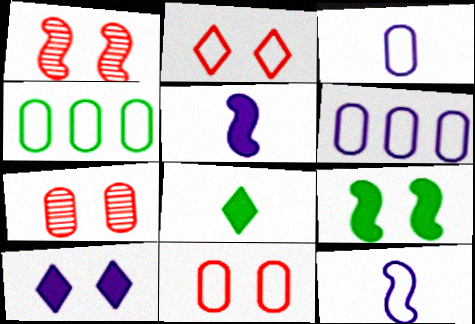[[1, 6, 8], 
[2, 4, 12], 
[3, 4, 11]]